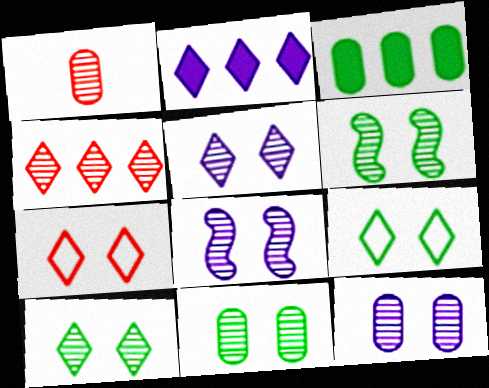[[5, 8, 12], 
[6, 10, 11]]